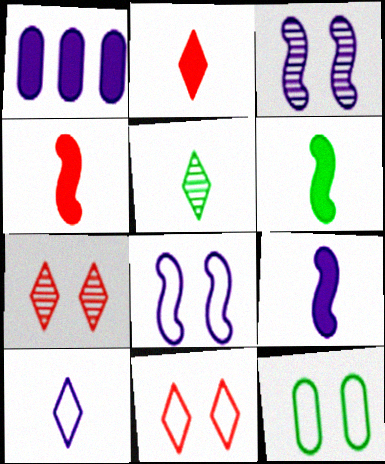[[1, 3, 10], 
[2, 5, 10], 
[4, 6, 9], 
[8, 11, 12]]